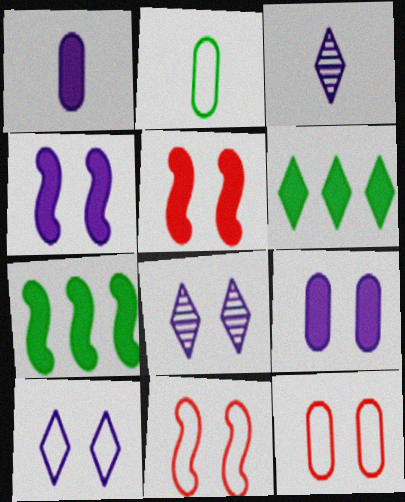[[1, 5, 6], 
[3, 7, 12]]